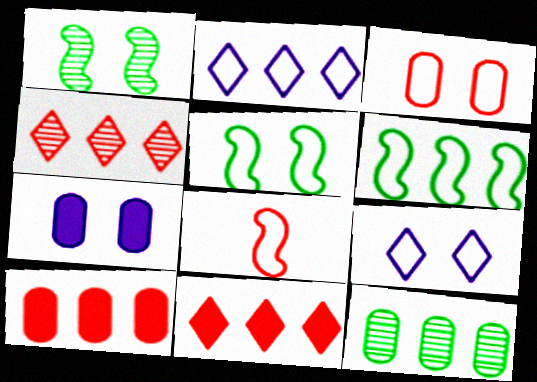[[3, 5, 9]]